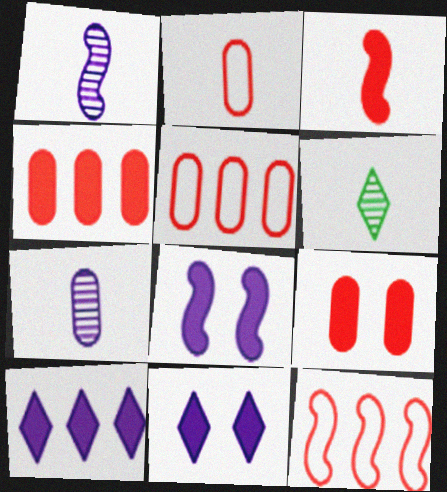[[5, 6, 8]]